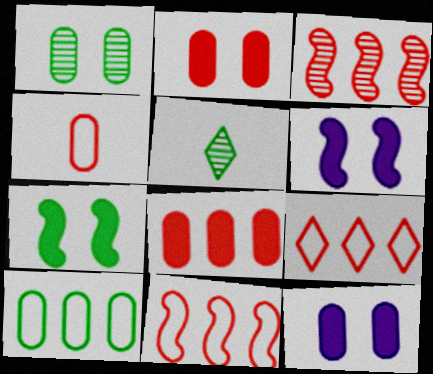[[3, 8, 9], 
[5, 7, 10], 
[5, 11, 12]]